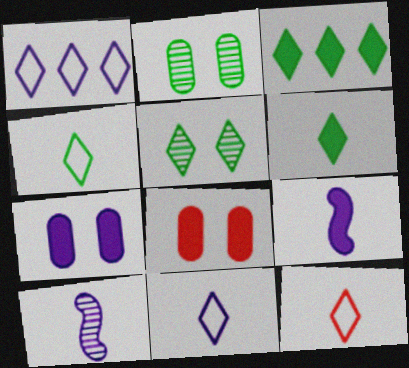[[1, 7, 10], 
[3, 4, 5], 
[3, 8, 9], 
[4, 11, 12]]